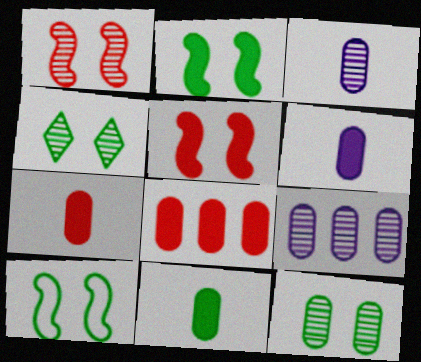[[6, 7, 11]]